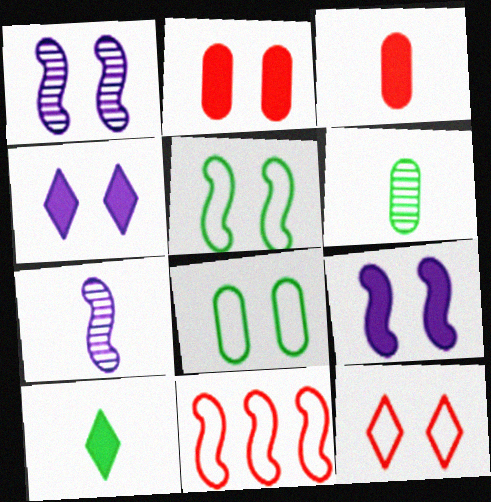[[4, 6, 11]]